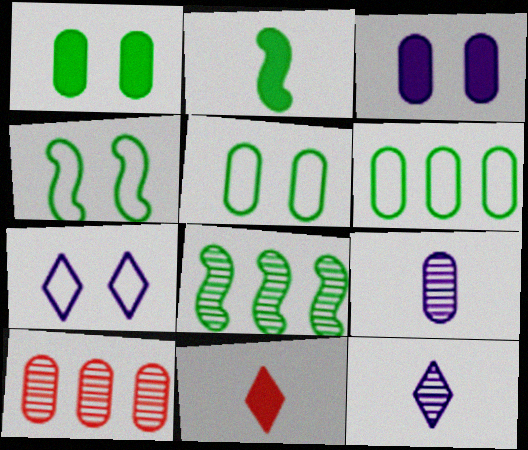[[2, 4, 8], 
[2, 7, 10]]